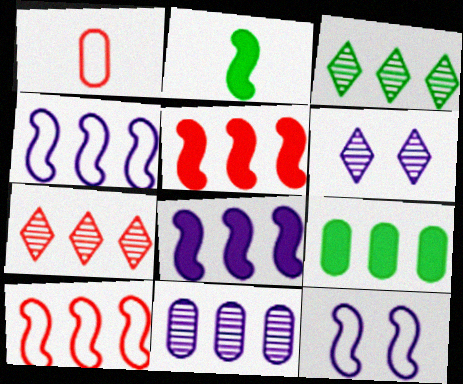[[4, 7, 9]]